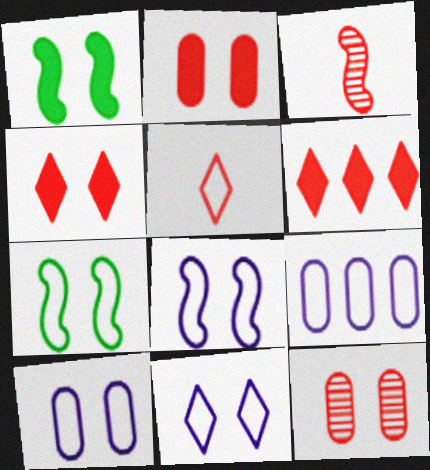[[1, 11, 12], 
[5, 7, 9], 
[8, 10, 11]]